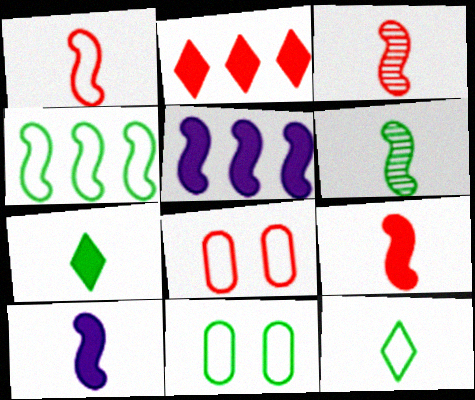[[1, 3, 9], 
[1, 6, 10], 
[2, 3, 8], 
[4, 11, 12]]